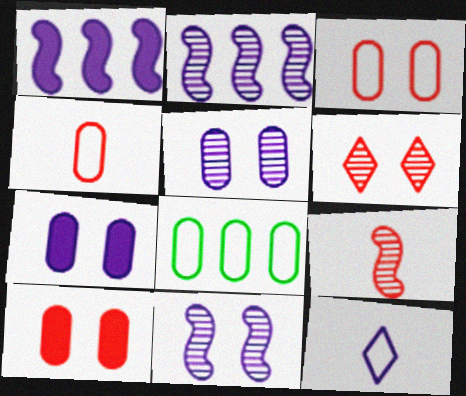[[1, 5, 12], 
[2, 7, 12]]